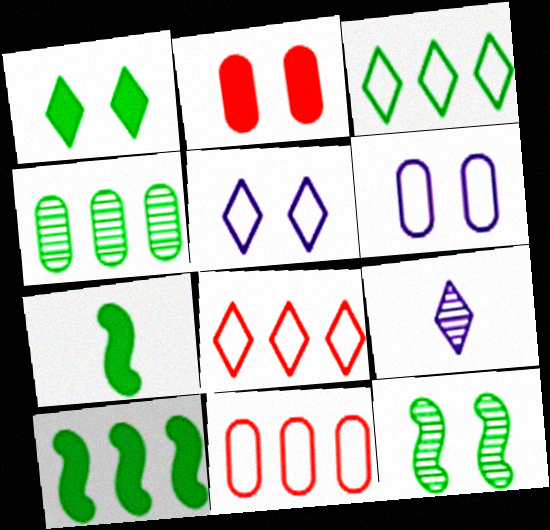[[1, 8, 9], 
[2, 5, 12], 
[3, 4, 10]]